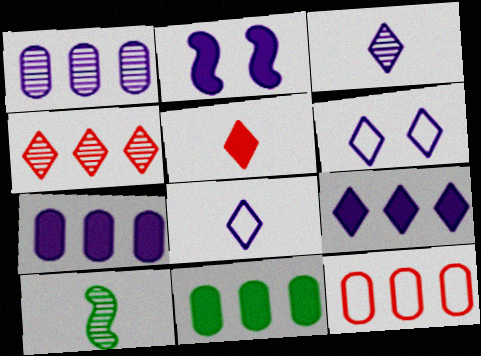[[1, 2, 8], 
[1, 11, 12], 
[2, 5, 11], 
[3, 6, 9]]